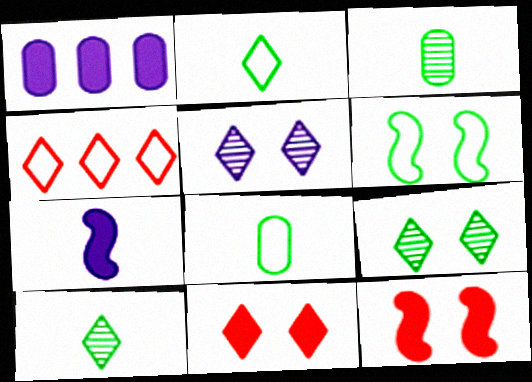[]